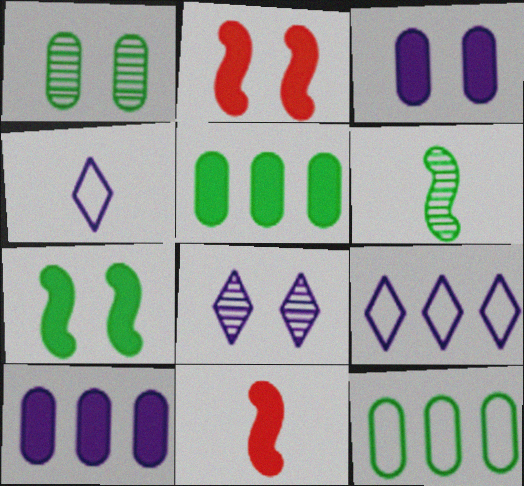[[1, 9, 11], 
[8, 11, 12]]